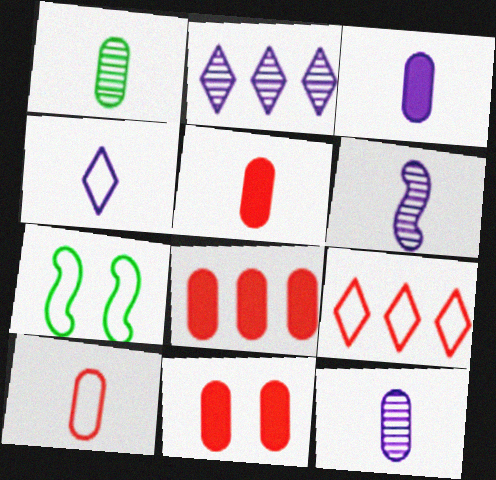[[1, 3, 10], 
[2, 5, 7], 
[3, 4, 6], 
[5, 8, 11]]